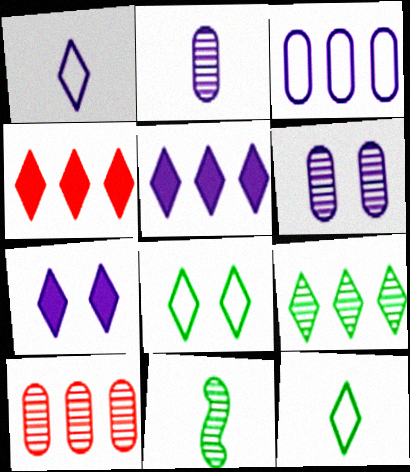[]